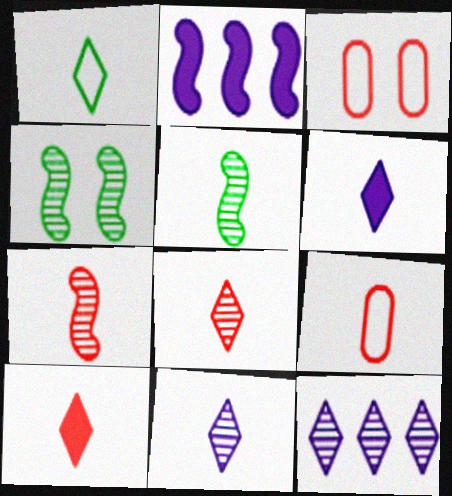[[1, 6, 8], 
[1, 10, 11], 
[5, 6, 9], 
[7, 9, 10]]